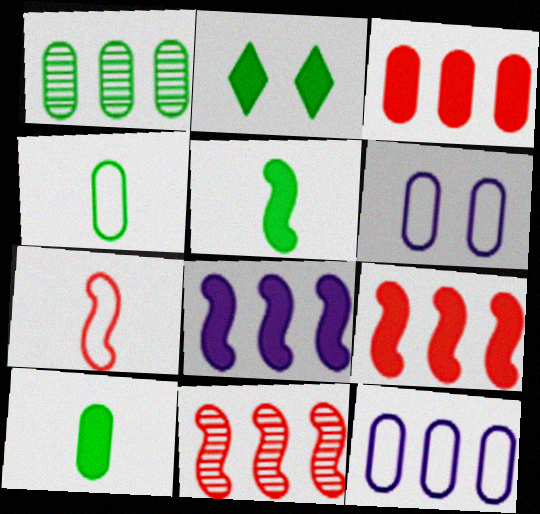[[1, 3, 12]]